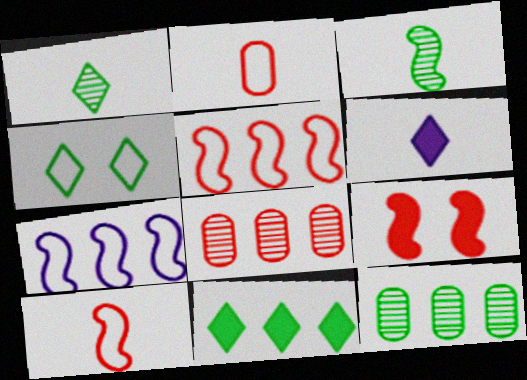[[1, 4, 11], 
[2, 3, 6], 
[2, 4, 7], 
[3, 7, 9], 
[7, 8, 11]]